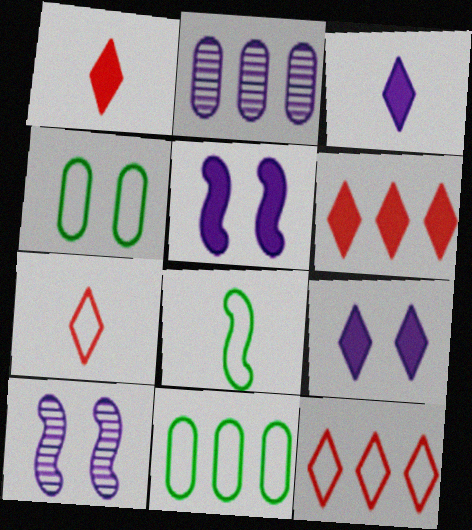[[1, 10, 11]]